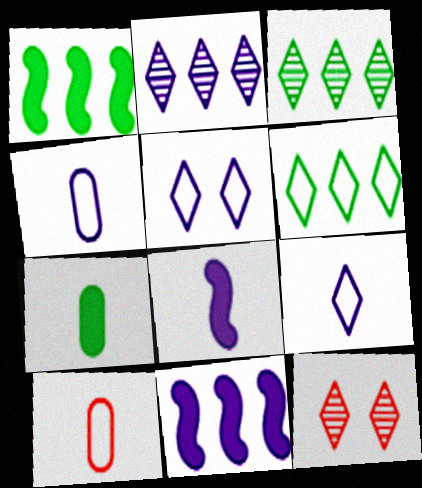[[1, 4, 12]]